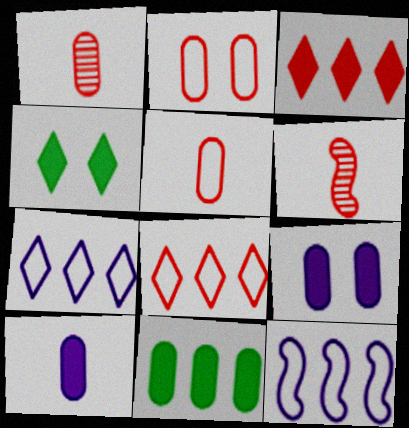[[1, 4, 12], 
[2, 3, 6]]